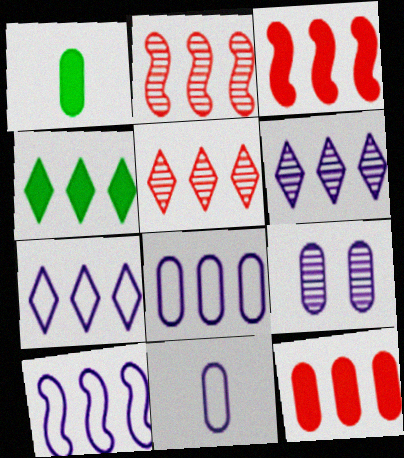[[2, 4, 8], 
[4, 5, 7], 
[7, 8, 10]]